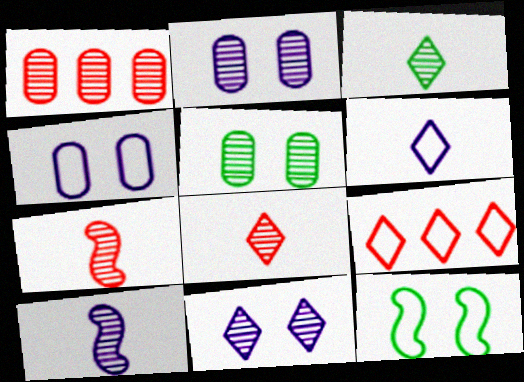[]